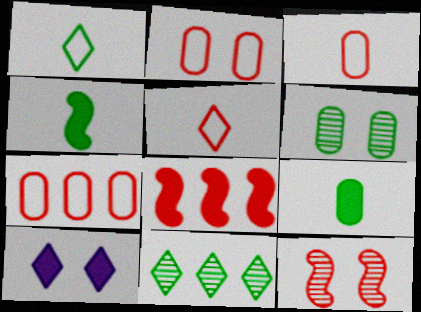[[2, 3, 7], 
[5, 10, 11], 
[8, 9, 10]]